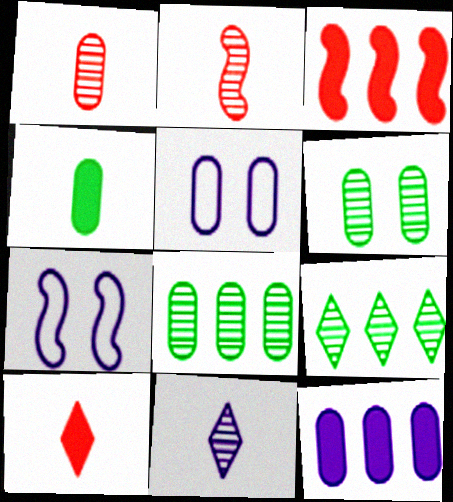[[7, 8, 10], 
[7, 11, 12]]